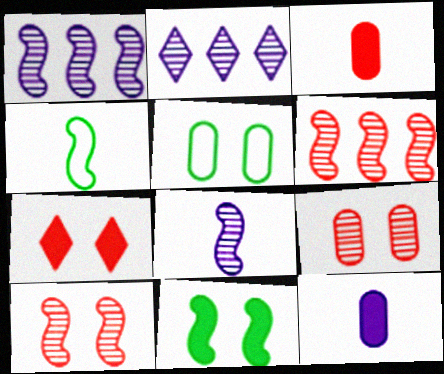[]